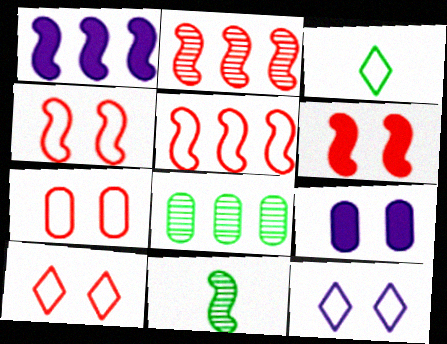[[1, 4, 11], 
[2, 3, 9], 
[4, 7, 10]]